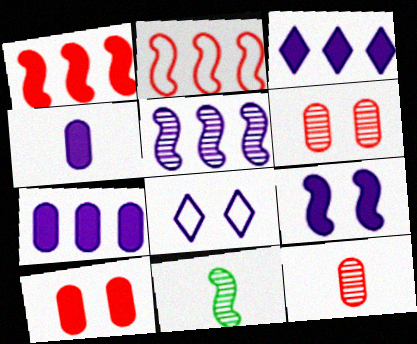[[2, 9, 11], 
[3, 4, 9], 
[4, 5, 8]]